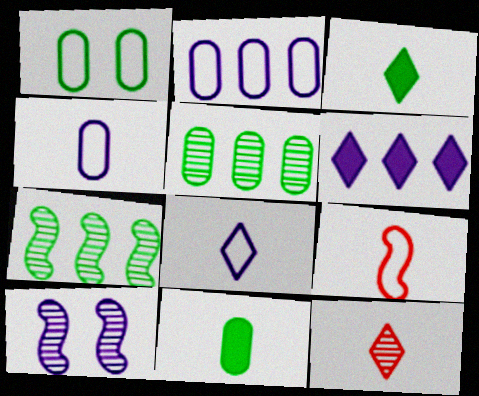[[1, 3, 7], 
[1, 5, 11], 
[3, 8, 12], 
[4, 6, 10], 
[5, 10, 12]]